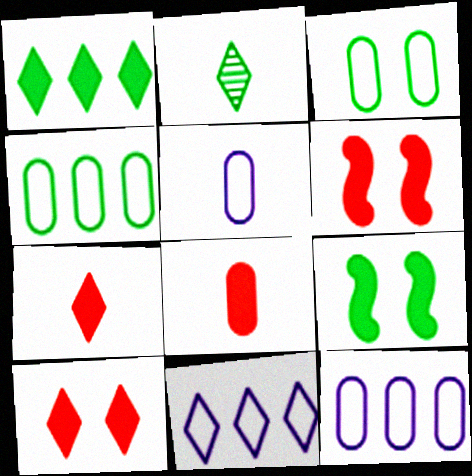[[2, 4, 9], 
[2, 6, 12], 
[2, 10, 11]]